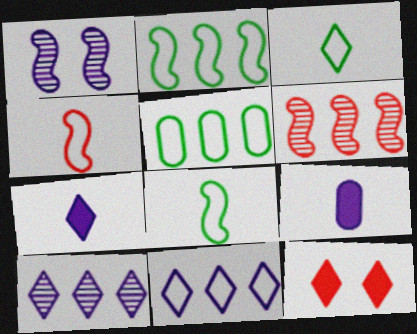[[1, 9, 11], 
[3, 10, 12]]